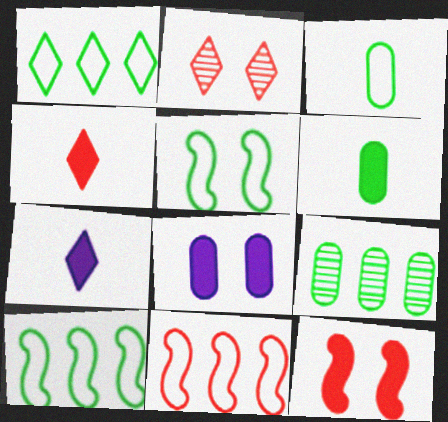[[1, 2, 7], 
[1, 3, 5], 
[2, 5, 8]]